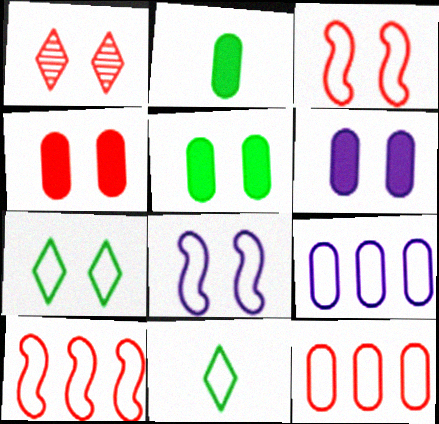[[1, 3, 4], 
[1, 5, 8], 
[3, 9, 11], 
[4, 5, 6], 
[8, 11, 12]]